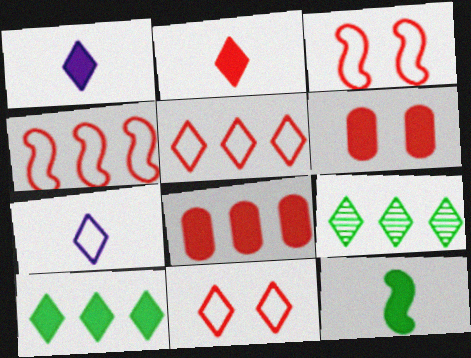[[1, 9, 11]]